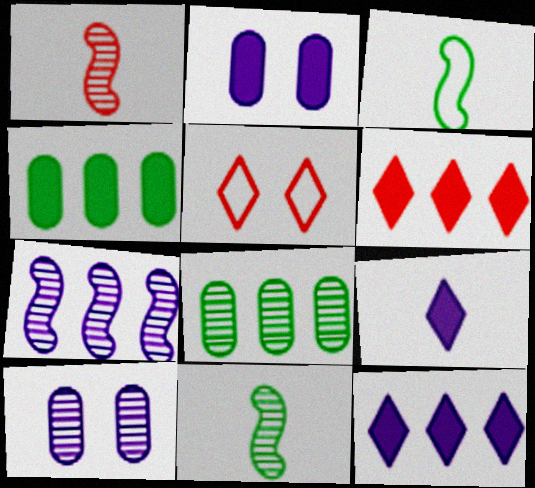[[3, 6, 10]]